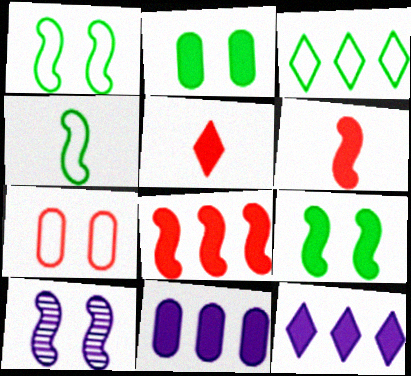[[2, 6, 12], 
[4, 8, 10], 
[5, 9, 11]]